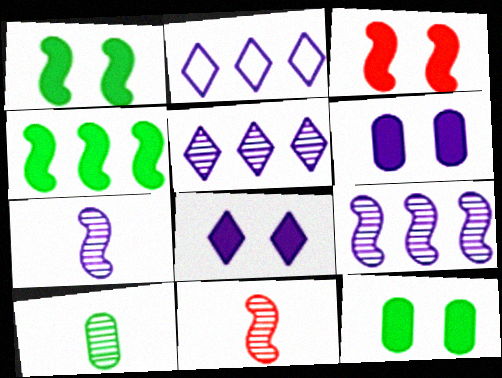[[2, 3, 10], 
[2, 6, 7], 
[2, 11, 12], 
[3, 8, 12]]